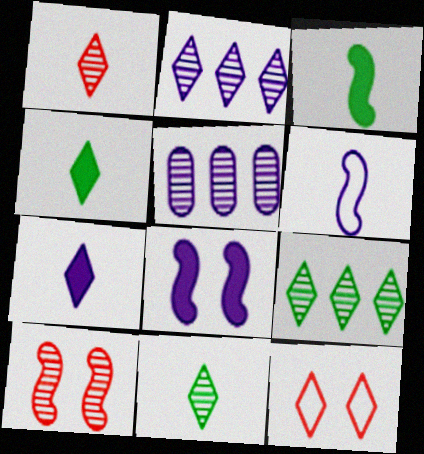[[2, 4, 12], 
[3, 5, 12], 
[5, 10, 11], 
[7, 9, 12]]